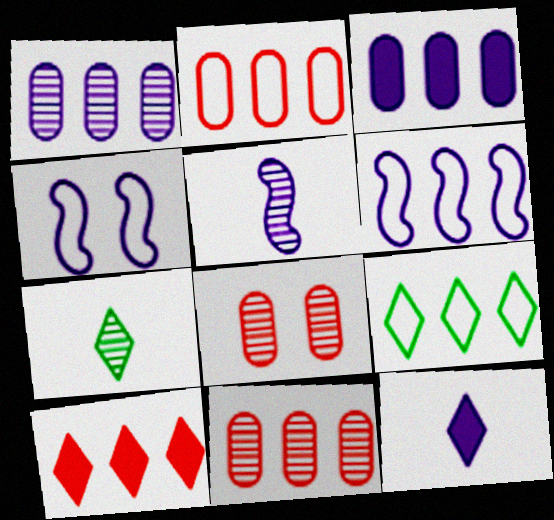[[1, 4, 12], 
[2, 6, 9]]